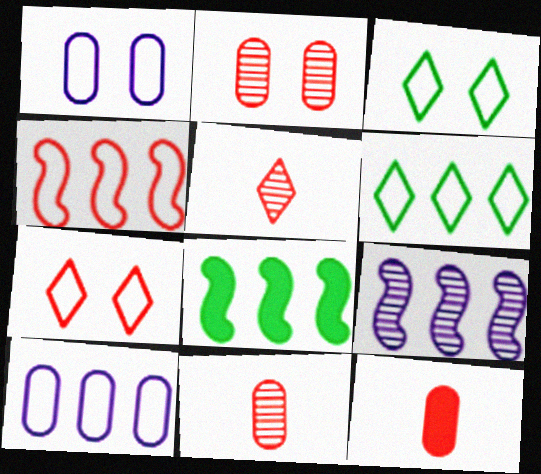[[1, 5, 8], 
[3, 9, 12], 
[4, 6, 10], 
[4, 8, 9]]